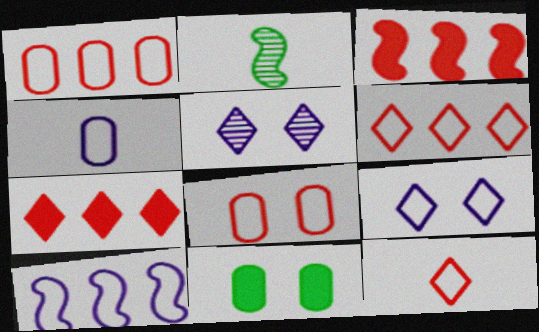[[4, 9, 10]]